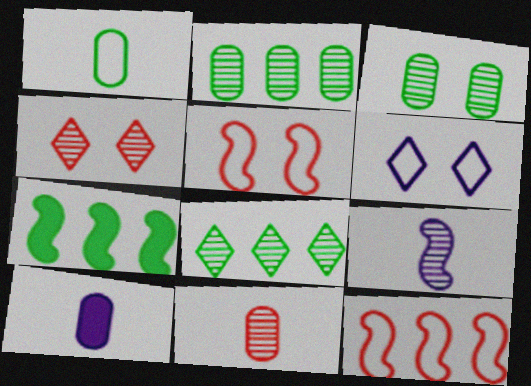[[1, 6, 12], 
[1, 10, 11], 
[2, 4, 9], 
[5, 7, 9], 
[5, 8, 10], 
[6, 7, 11]]